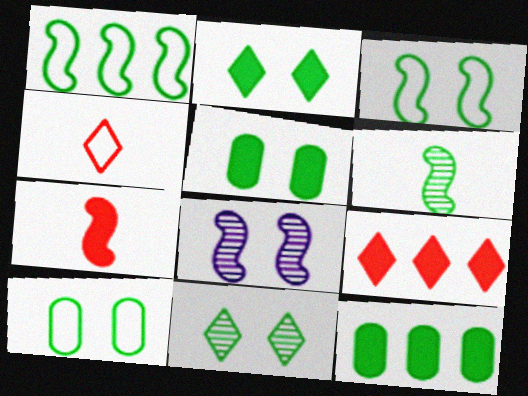[[1, 7, 8], 
[3, 5, 11], 
[4, 8, 12]]